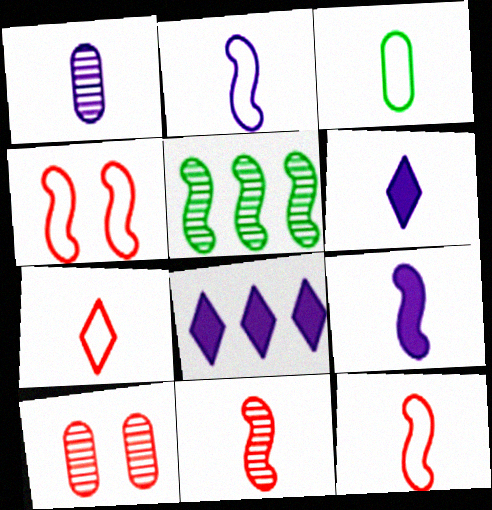[[1, 2, 6], 
[2, 3, 7], 
[3, 6, 11], 
[4, 5, 9]]